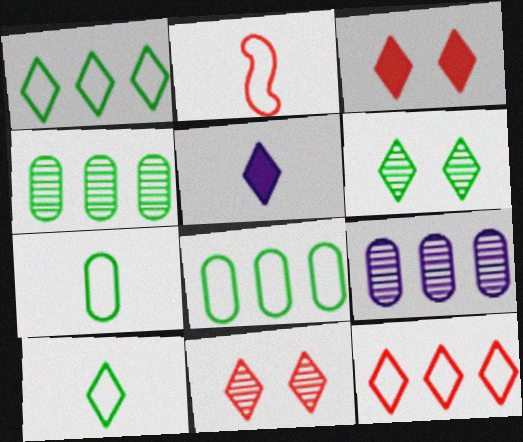[[1, 5, 11], 
[5, 6, 12]]